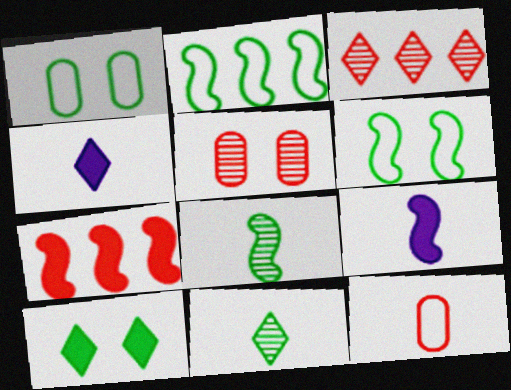[[1, 3, 9], 
[2, 4, 5], 
[4, 8, 12], 
[9, 11, 12]]